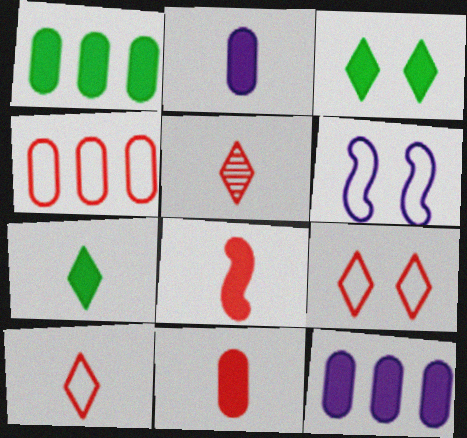[[1, 5, 6], 
[2, 7, 8], 
[3, 8, 12]]